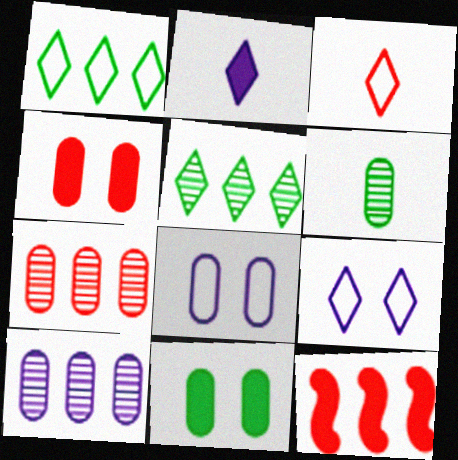[[1, 3, 9], 
[1, 10, 12], 
[2, 11, 12], 
[6, 9, 12]]